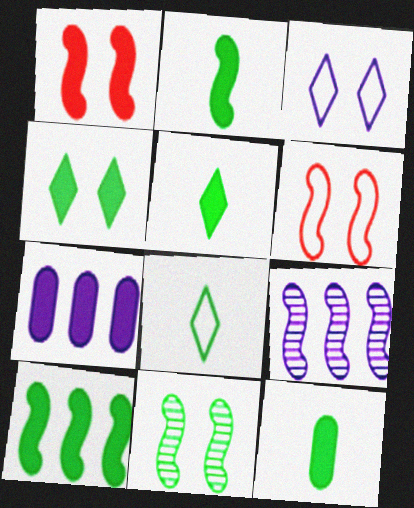[[1, 5, 7], 
[2, 5, 12], 
[2, 6, 9], 
[4, 10, 12]]